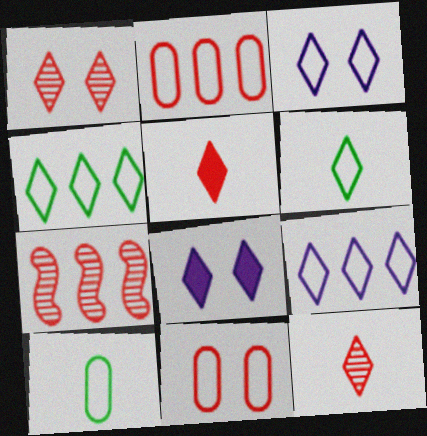[[4, 8, 12], 
[5, 7, 11], 
[7, 8, 10]]